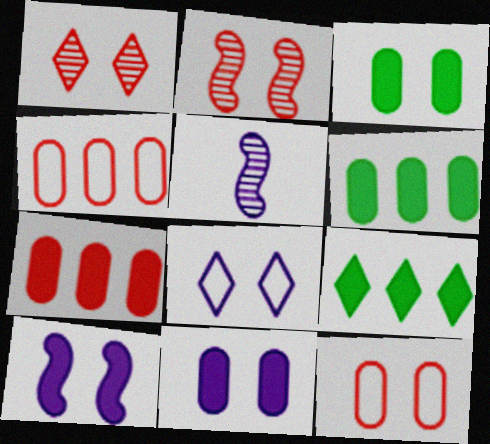[[2, 3, 8], 
[5, 9, 12]]